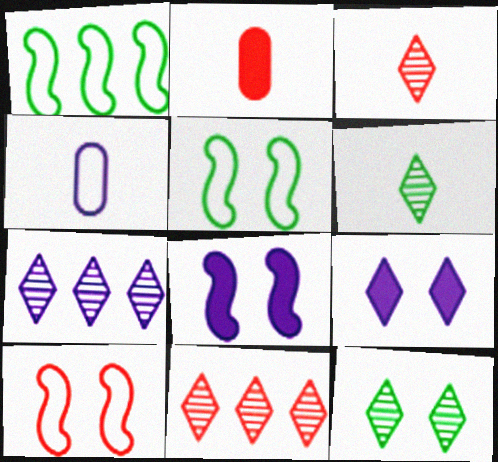[[2, 5, 7], 
[2, 10, 11], 
[3, 7, 12], 
[4, 7, 8]]